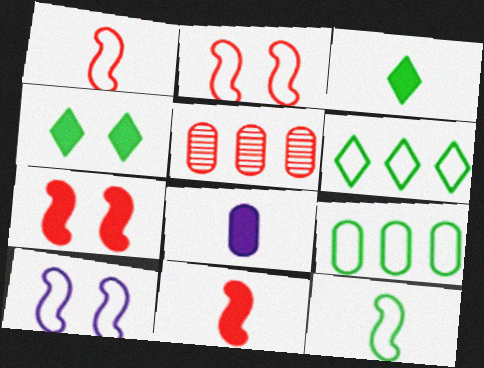[[3, 5, 10], 
[3, 8, 11]]